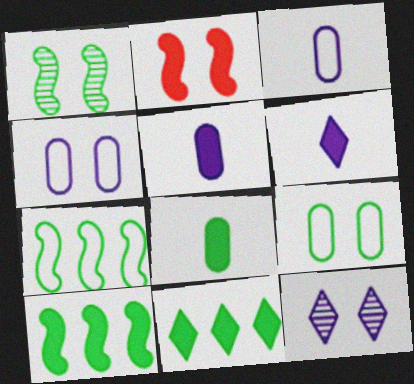[[2, 5, 11], 
[2, 9, 12]]